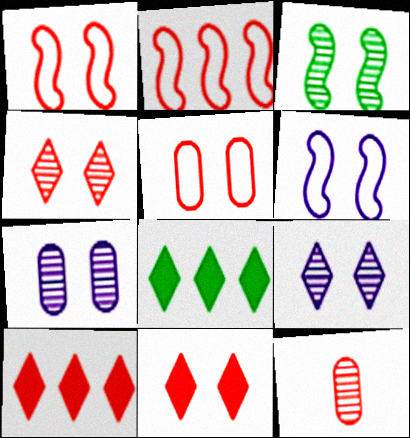[[1, 10, 12], 
[2, 11, 12], 
[3, 4, 7], 
[6, 8, 12]]